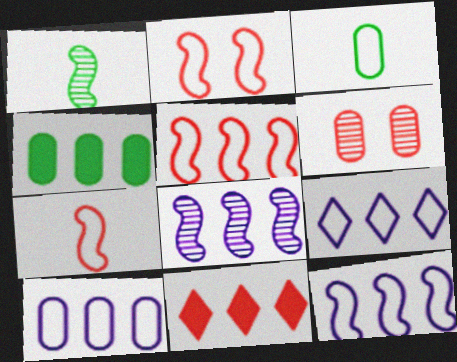[[2, 3, 9], 
[2, 5, 7], 
[6, 7, 11], 
[9, 10, 12]]